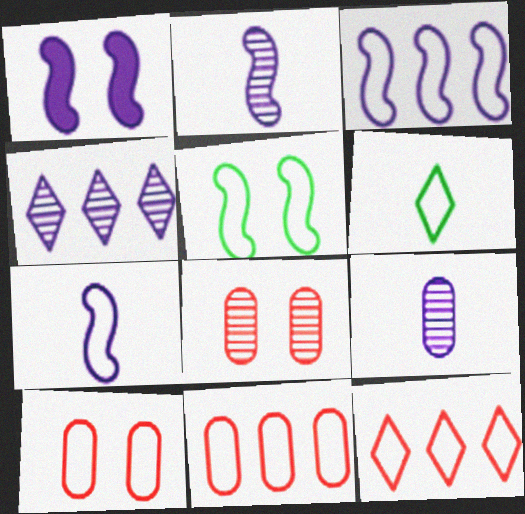[[1, 2, 3], 
[3, 6, 10]]